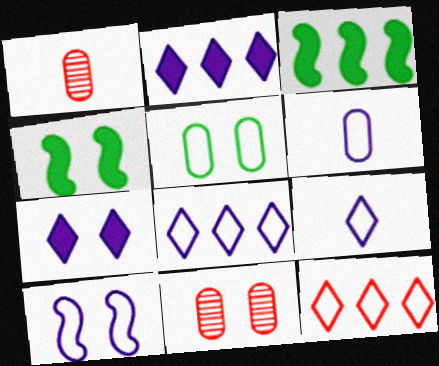[[1, 4, 8], 
[3, 9, 11], 
[6, 8, 10]]